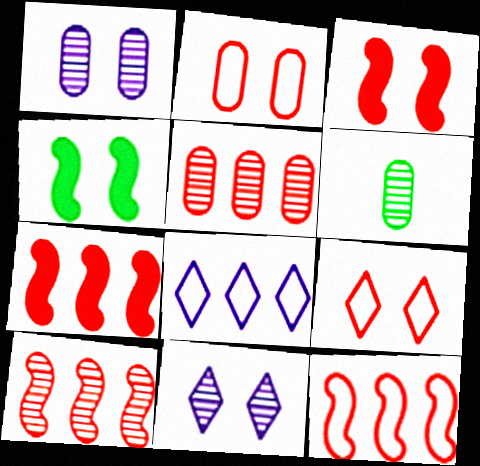[[1, 4, 9], 
[1, 5, 6], 
[2, 4, 11], 
[3, 6, 8], 
[6, 10, 11], 
[7, 10, 12]]